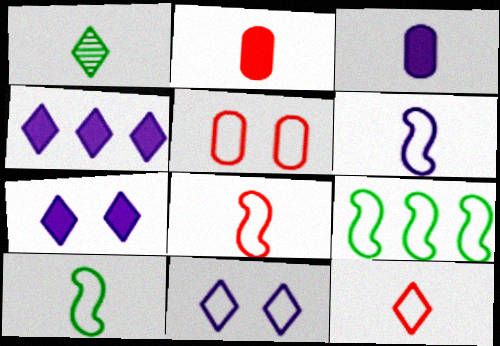[[1, 2, 6], 
[1, 3, 8], 
[6, 8, 10]]